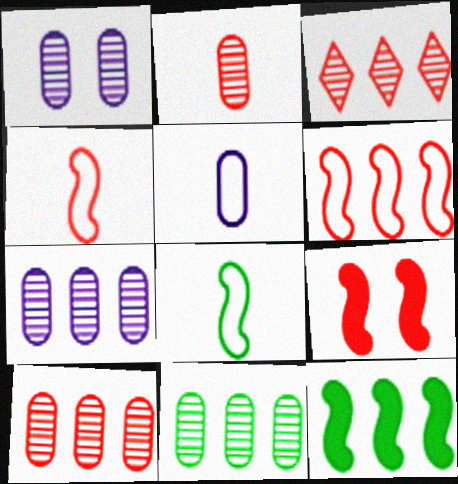[[1, 2, 11], 
[7, 10, 11]]